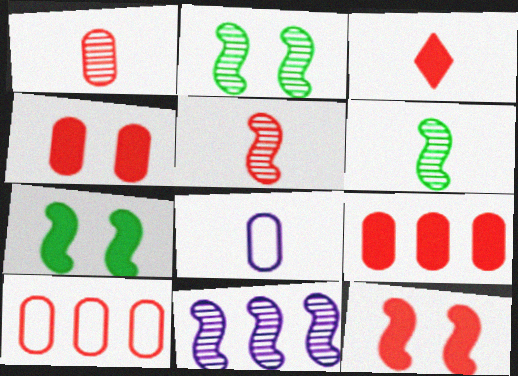[[1, 4, 10], 
[2, 5, 11], 
[3, 6, 8], 
[3, 9, 12]]